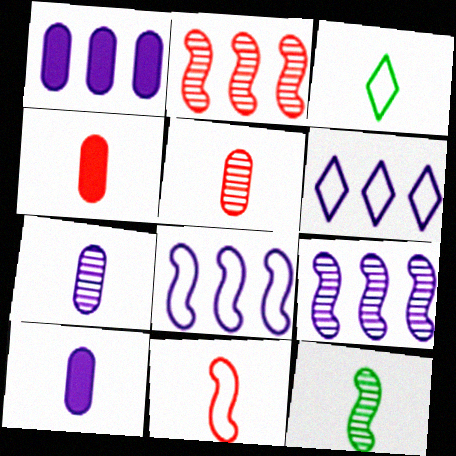[[1, 6, 9]]